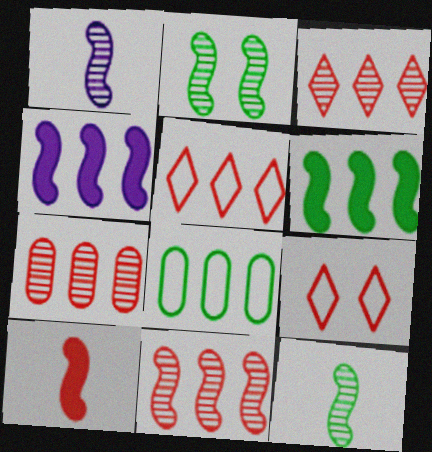[[1, 2, 11], 
[3, 4, 8], 
[3, 7, 11], 
[7, 9, 10]]